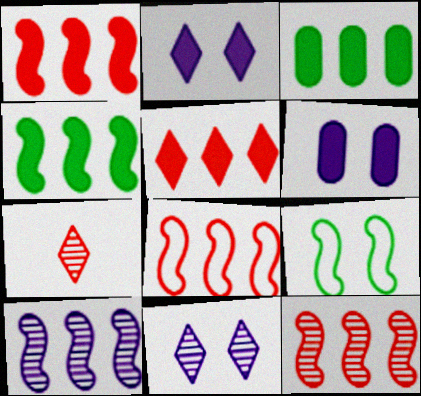[[1, 8, 12], 
[4, 8, 10]]